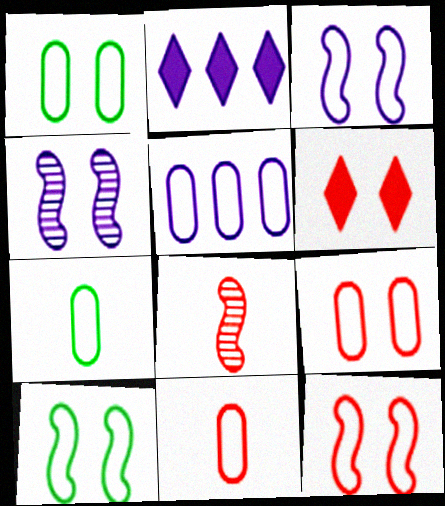[[1, 2, 8], 
[1, 4, 6], 
[1, 5, 11], 
[3, 10, 12], 
[5, 7, 9]]